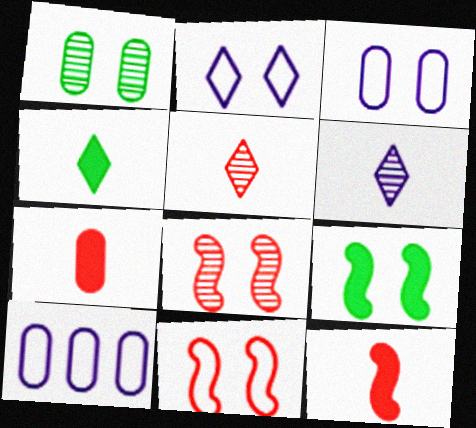[[1, 7, 10], 
[4, 8, 10], 
[5, 9, 10]]